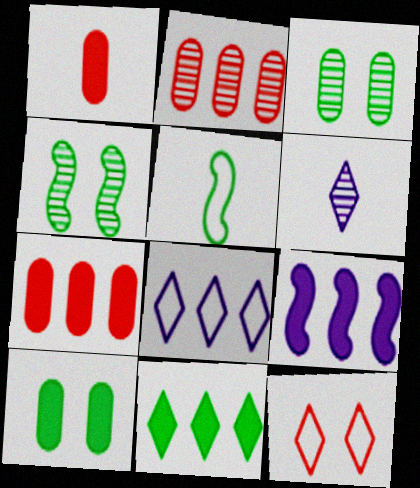[[1, 4, 8], 
[1, 5, 6], 
[2, 4, 6], 
[3, 5, 11], 
[6, 11, 12], 
[7, 9, 11]]